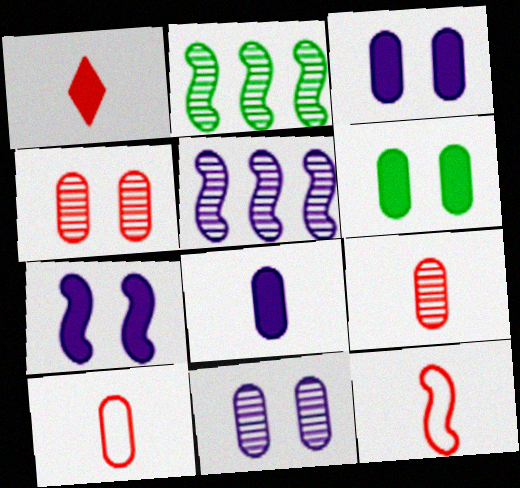[[1, 9, 12], 
[2, 7, 12]]